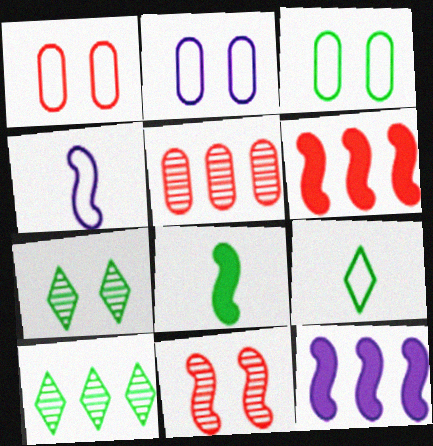[[1, 2, 3], 
[3, 8, 10]]